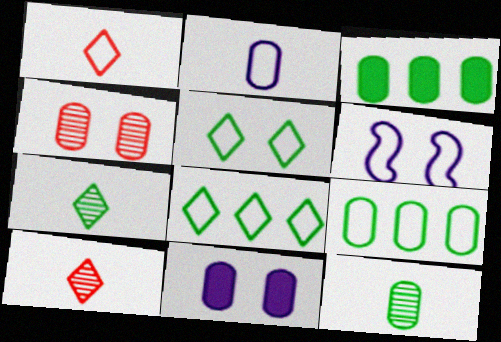[[1, 6, 9], 
[2, 3, 4], 
[3, 6, 10]]